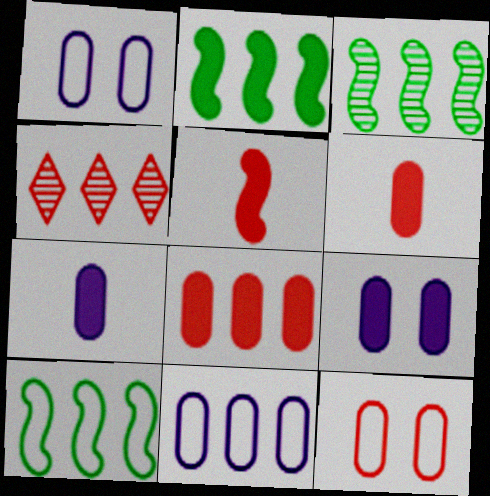[[2, 3, 10], 
[2, 4, 11], 
[4, 5, 12]]